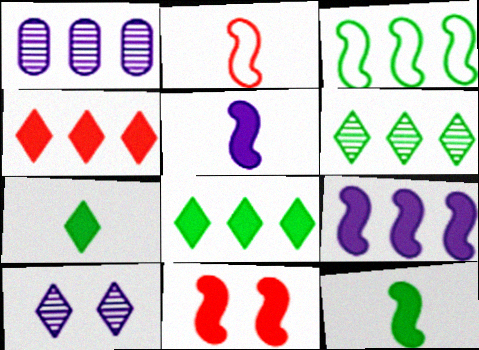[[1, 3, 4], 
[9, 11, 12]]